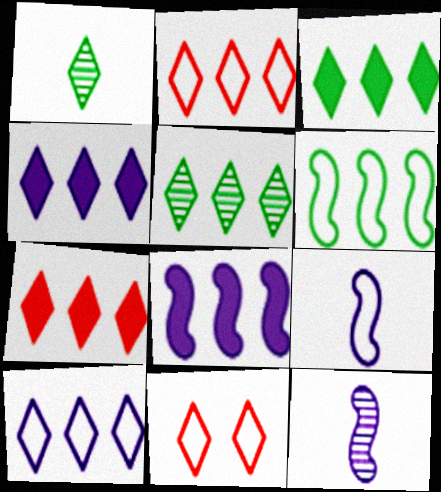[[1, 4, 11], 
[2, 4, 5], 
[3, 4, 7], 
[5, 7, 10]]